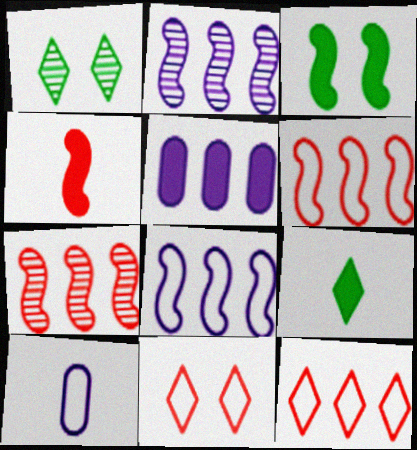[]